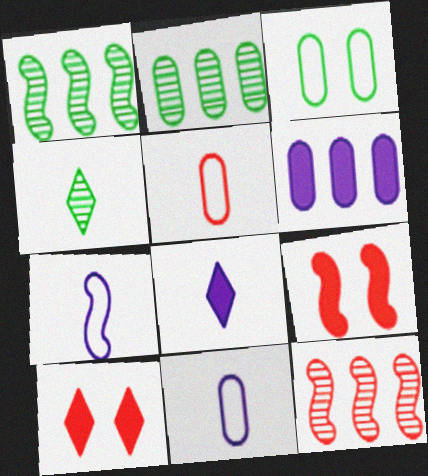[[1, 7, 9], 
[1, 10, 11], 
[2, 7, 10], 
[3, 8, 12], 
[5, 10, 12]]